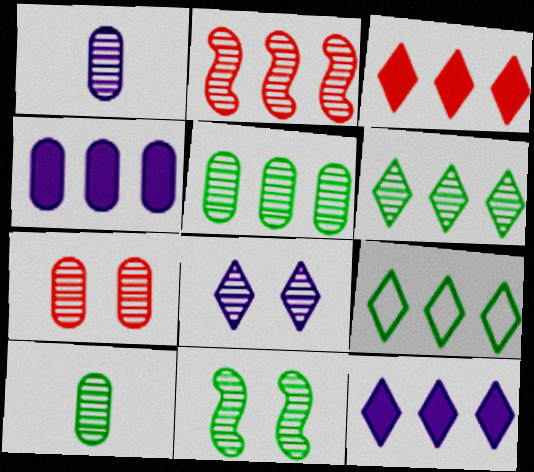[[1, 5, 7], 
[2, 4, 9], 
[2, 8, 10], 
[6, 10, 11], 
[7, 8, 11]]